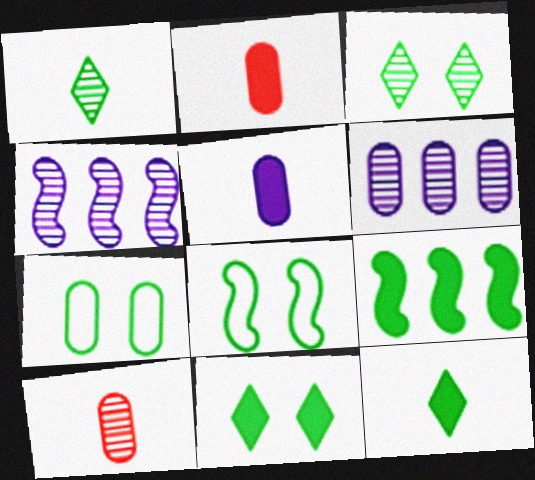[[1, 7, 9], 
[2, 6, 7], 
[3, 4, 10]]